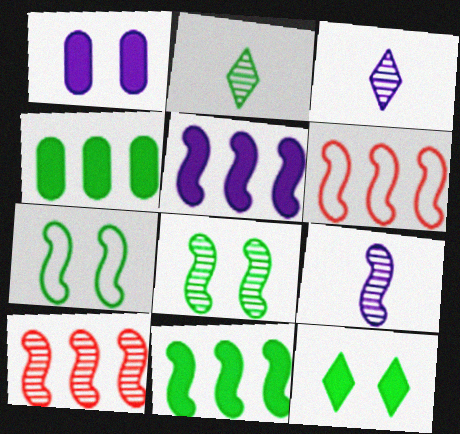[[1, 2, 6], 
[2, 4, 7], 
[8, 9, 10]]